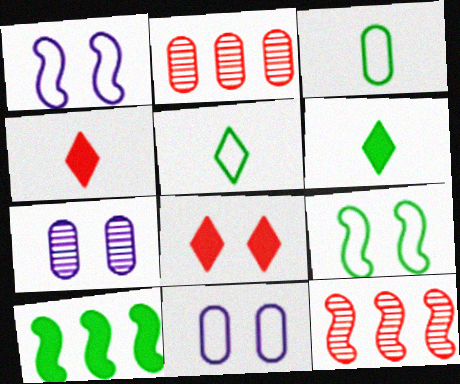[[1, 2, 6], 
[6, 11, 12], 
[7, 8, 9]]